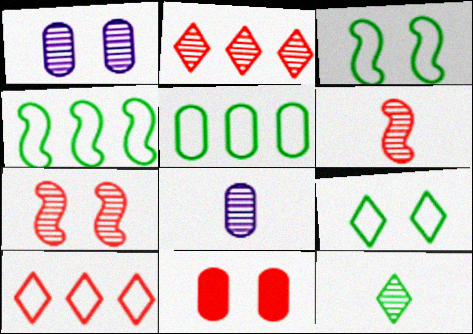[[5, 8, 11], 
[6, 8, 12], 
[6, 10, 11]]